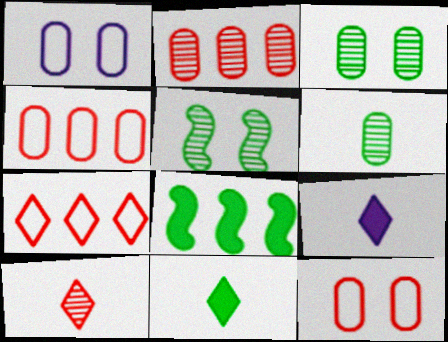[[1, 8, 10], 
[4, 5, 9]]